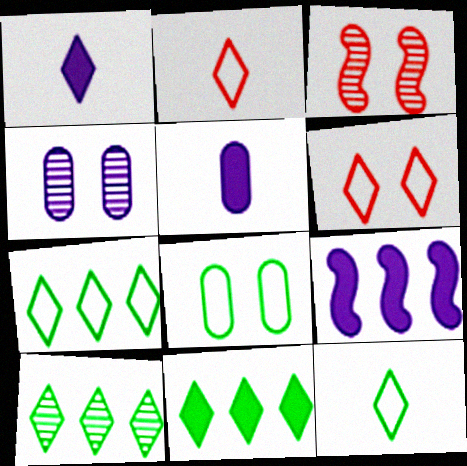[[1, 6, 10], 
[3, 5, 7], 
[7, 10, 11]]